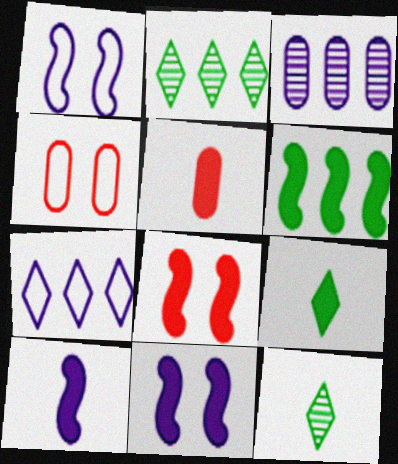[[1, 2, 5], 
[2, 4, 10], 
[5, 9, 10], 
[6, 8, 10]]